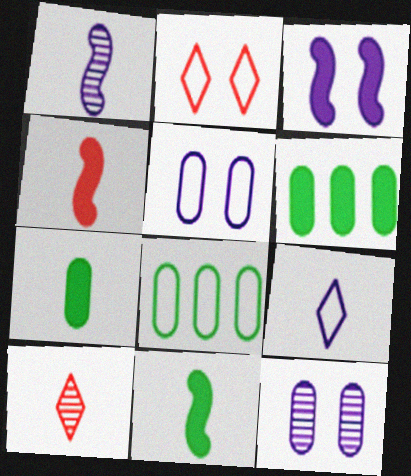[[1, 2, 6], 
[3, 8, 10]]